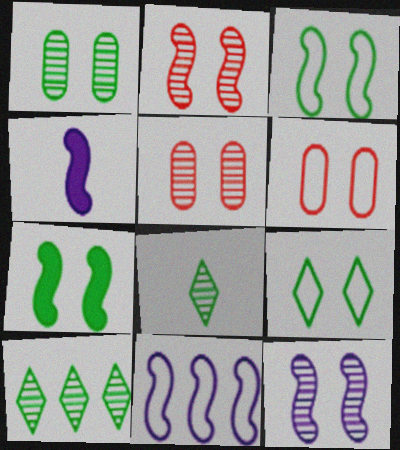[[1, 7, 9], 
[4, 6, 10], 
[4, 11, 12]]